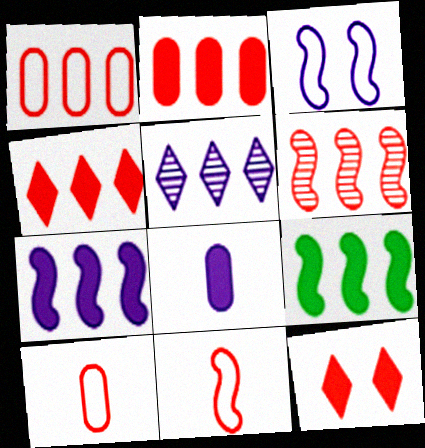[[1, 4, 6], 
[1, 5, 9], 
[3, 5, 8], 
[6, 10, 12], 
[8, 9, 12]]